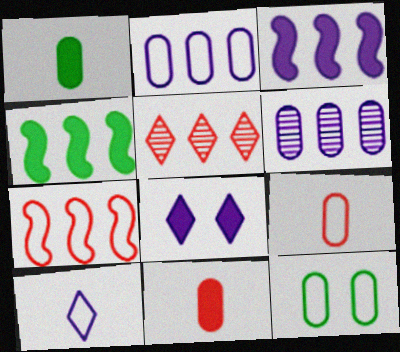[[2, 4, 5], 
[2, 9, 12], 
[4, 8, 11], 
[6, 11, 12], 
[7, 10, 12]]